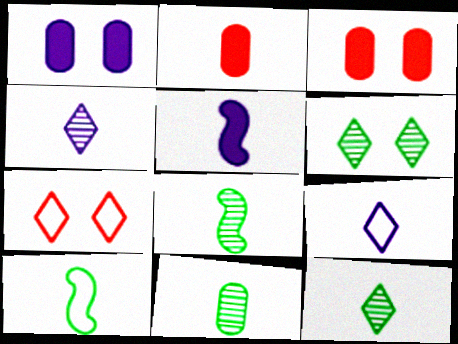[[2, 4, 10], 
[2, 8, 9], 
[8, 11, 12]]